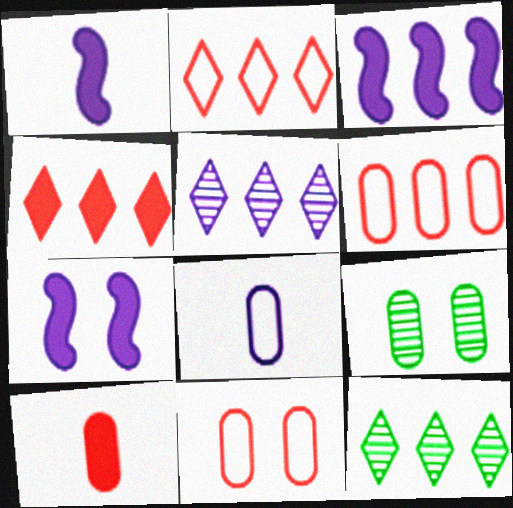[[1, 2, 9], 
[1, 3, 7], 
[1, 11, 12], 
[3, 6, 12], 
[5, 7, 8]]